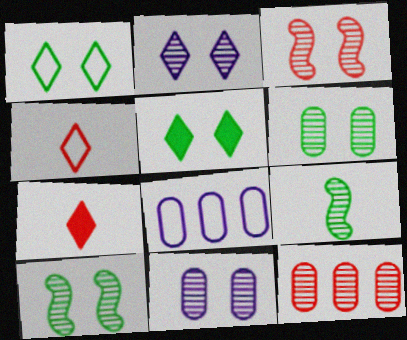[[2, 3, 6], 
[2, 9, 12], 
[7, 8, 10]]